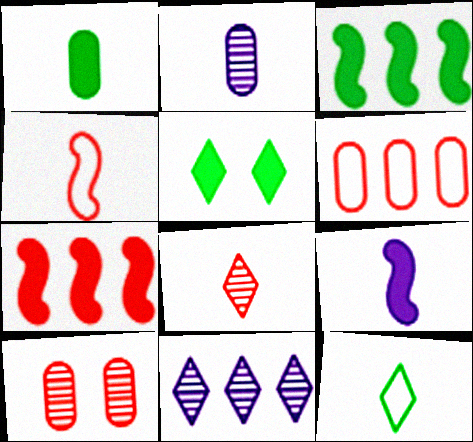[[1, 3, 5], 
[3, 6, 11]]